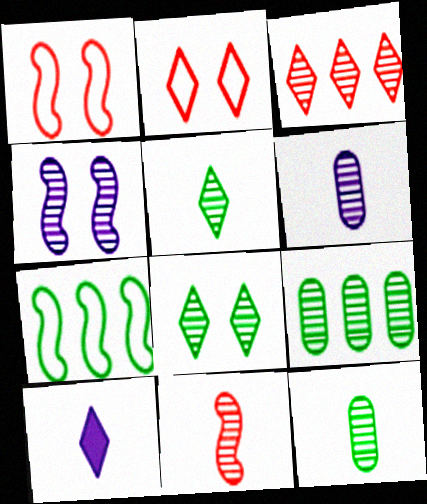[[1, 9, 10], 
[3, 4, 12], 
[5, 6, 11]]